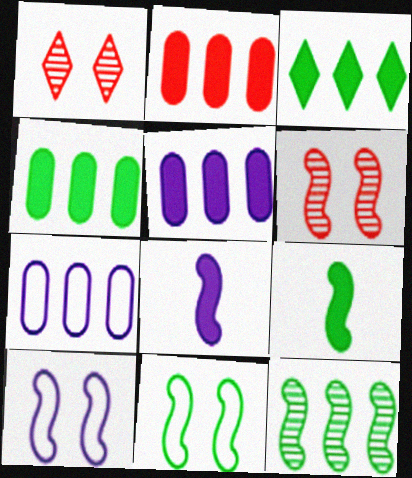[[1, 7, 9], 
[2, 4, 5], 
[9, 11, 12]]